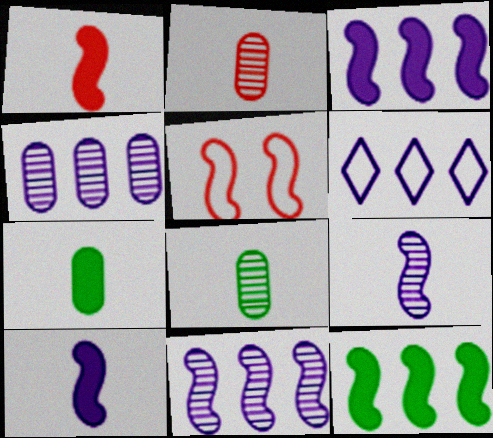[[3, 4, 6], 
[5, 9, 12]]